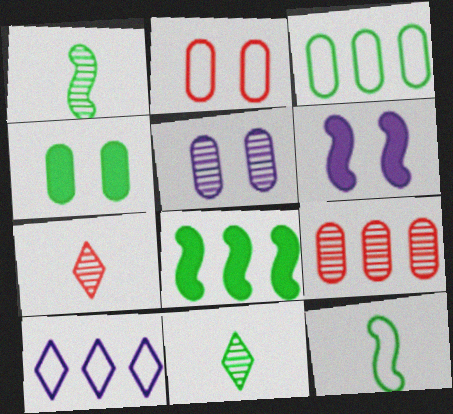[[2, 4, 5], 
[2, 10, 12], 
[3, 6, 7], 
[8, 9, 10]]